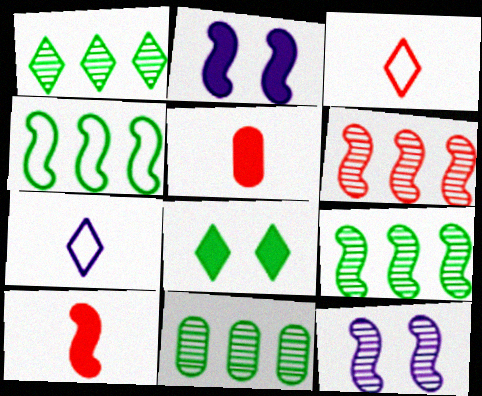[[1, 9, 11], 
[2, 3, 11], 
[4, 10, 12]]